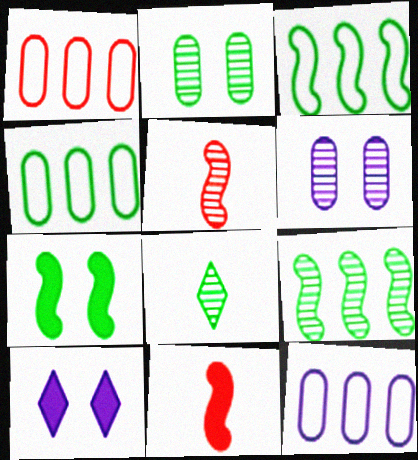[[1, 4, 12], 
[2, 8, 9], 
[4, 5, 10], 
[4, 7, 8]]